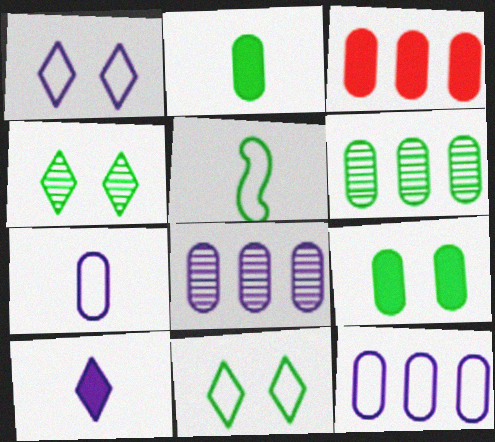[[3, 6, 12]]